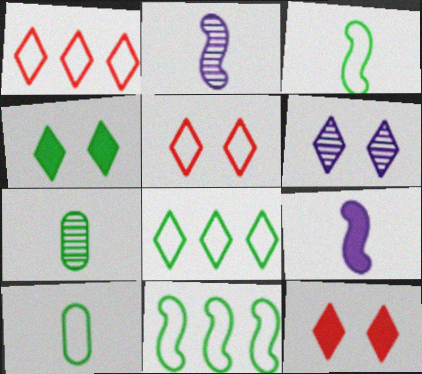[[4, 5, 6], 
[4, 7, 11]]